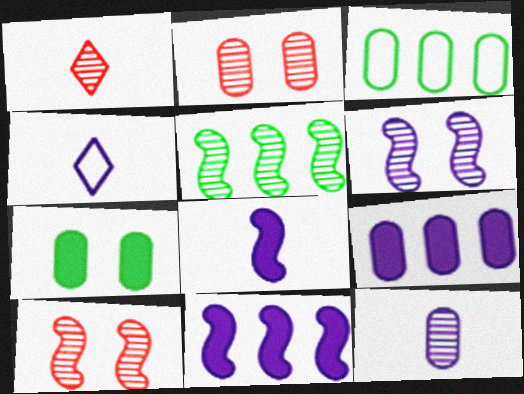[[4, 6, 9], 
[4, 8, 12]]